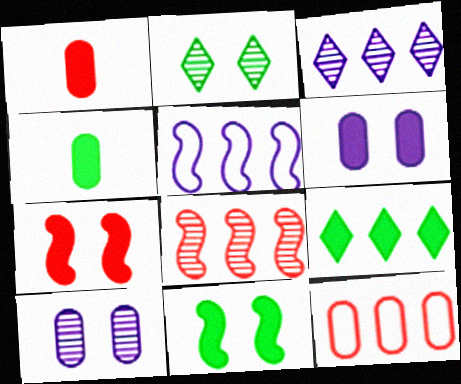[[1, 2, 5], 
[4, 9, 11], 
[4, 10, 12]]